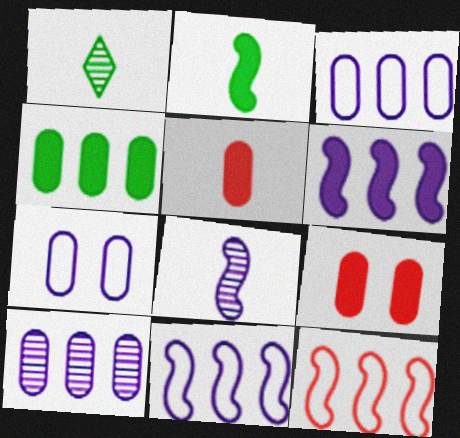[[1, 9, 11]]